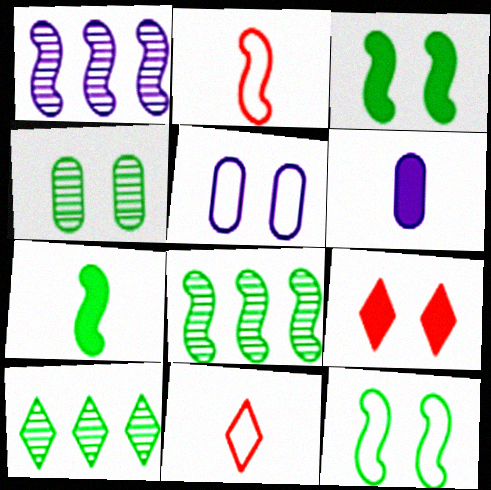[[1, 2, 3], 
[7, 8, 12]]